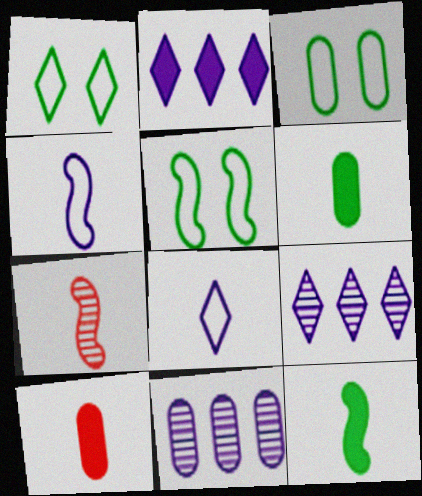[[1, 3, 5], 
[2, 3, 7], 
[3, 10, 11], 
[4, 7, 12], 
[5, 9, 10], 
[6, 7, 8]]